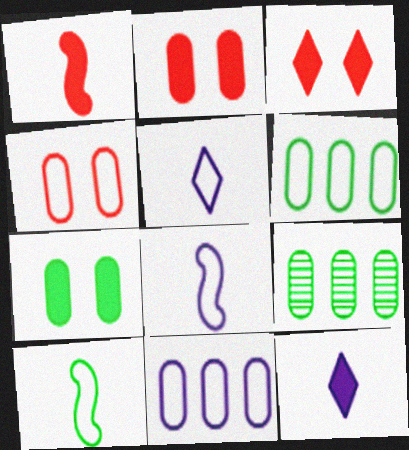[[3, 8, 9]]